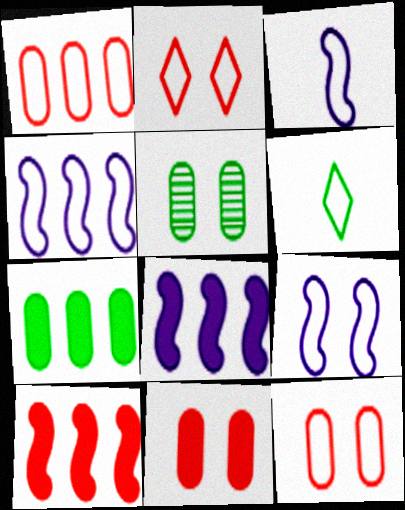[[1, 6, 9], 
[3, 4, 9], 
[4, 6, 12]]